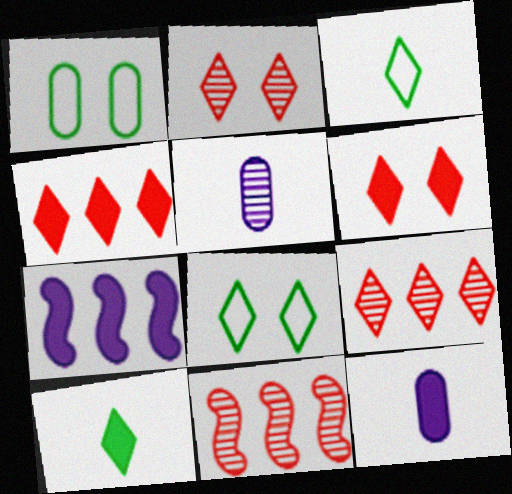[[8, 11, 12]]